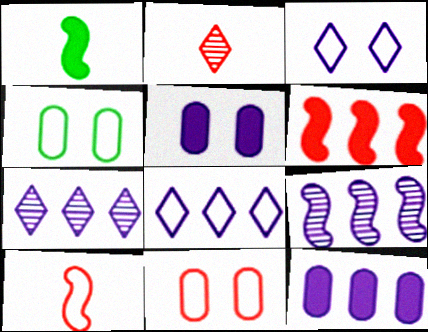[[1, 7, 11], 
[2, 6, 11], 
[4, 8, 10], 
[8, 9, 12]]